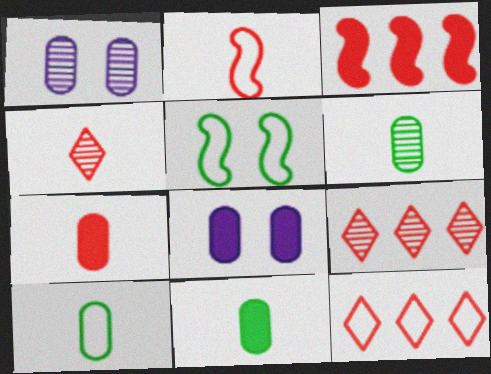[[2, 4, 7], 
[6, 10, 11]]